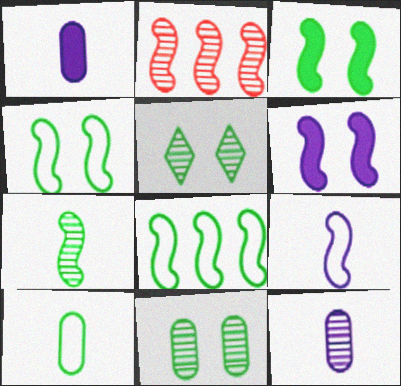[[2, 3, 9], 
[2, 5, 12], 
[3, 7, 8]]